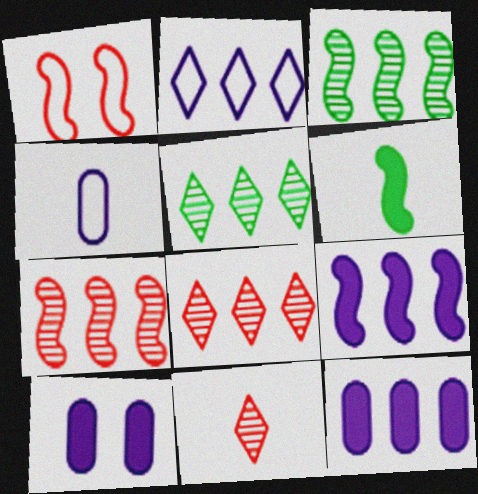[[4, 6, 11]]